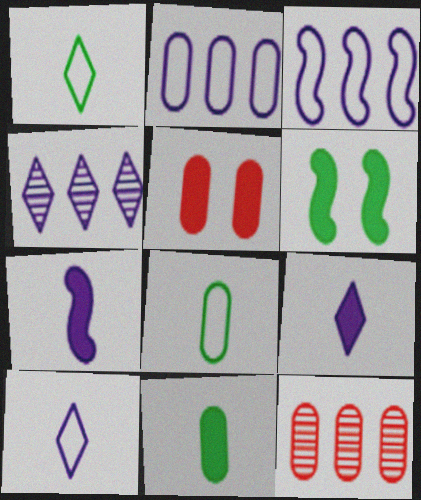[[6, 10, 12]]